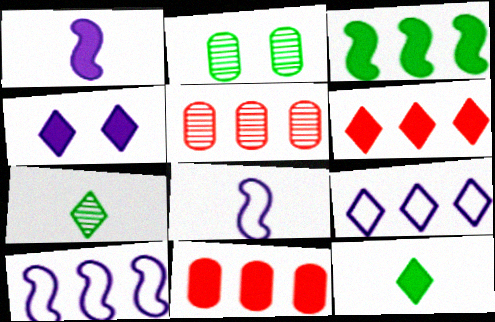[[2, 6, 8], 
[3, 5, 9], 
[4, 6, 12]]